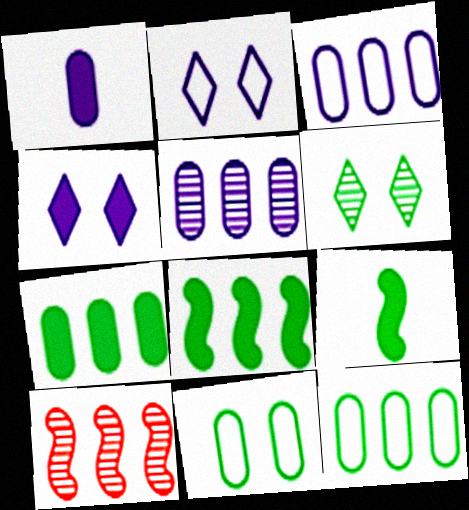[[6, 9, 12]]